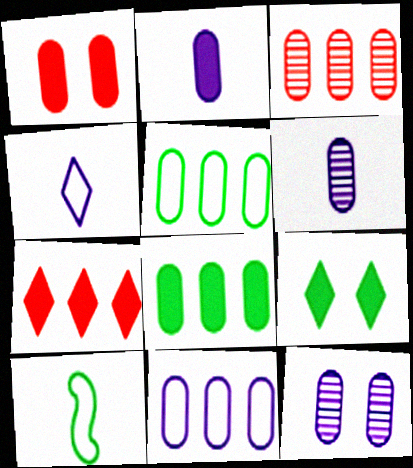[[1, 2, 8], 
[1, 5, 6], 
[2, 11, 12], 
[3, 8, 11], 
[7, 10, 12]]